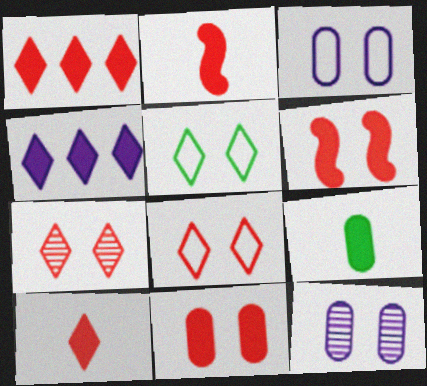[[1, 2, 11], 
[4, 6, 9], 
[5, 6, 12]]